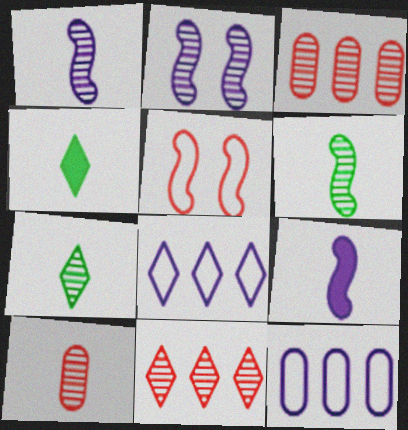[[1, 7, 10], 
[2, 3, 7]]